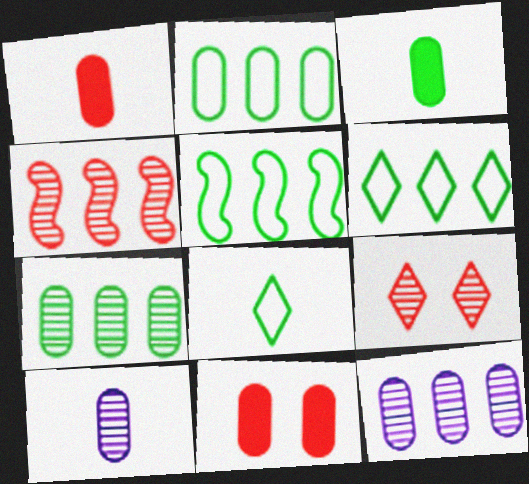[[2, 5, 6], 
[2, 10, 11]]